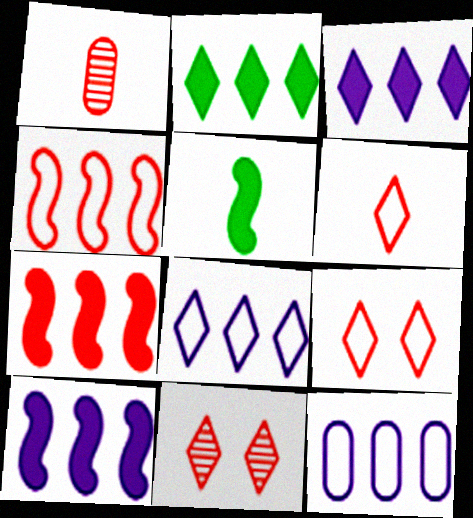[[1, 7, 9], 
[5, 11, 12]]